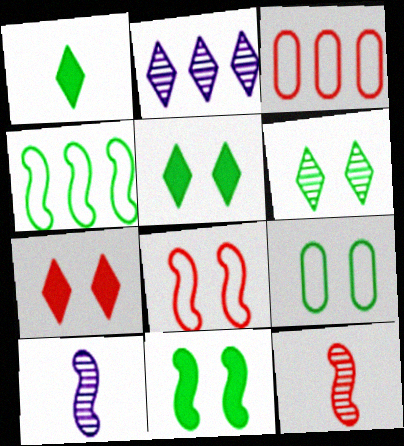[[3, 5, 10], 
[3, 7, 12], 
[6, 9, 11]]